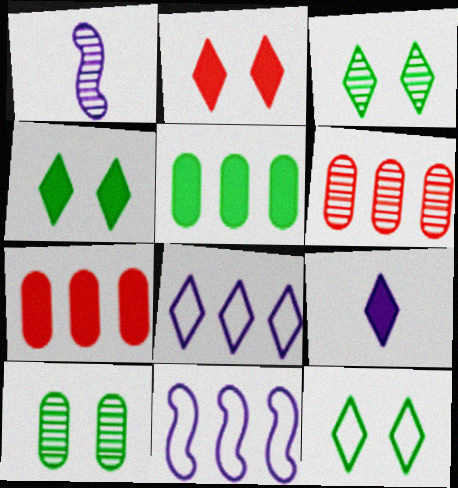[[1, 3, 6], 
[1, 7, 12], 
[3, 4, 12]]